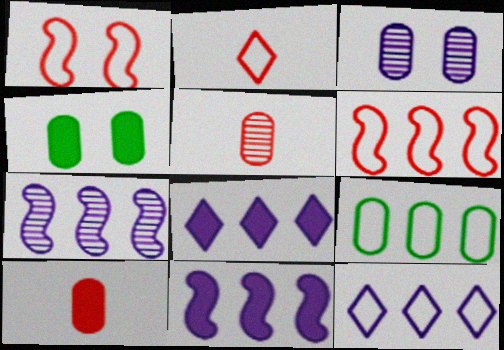[[2, 4, 7], 
[3, 9, 10], 
[6, 9, 12]]